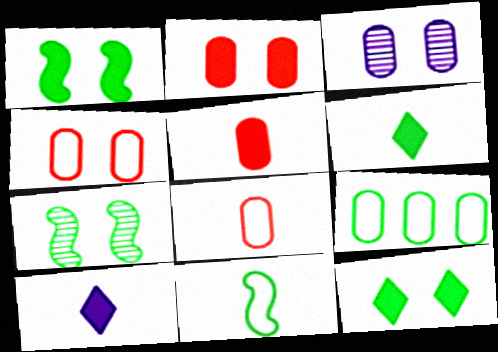[[3, 5, 9], 
[6, 7, 9]]